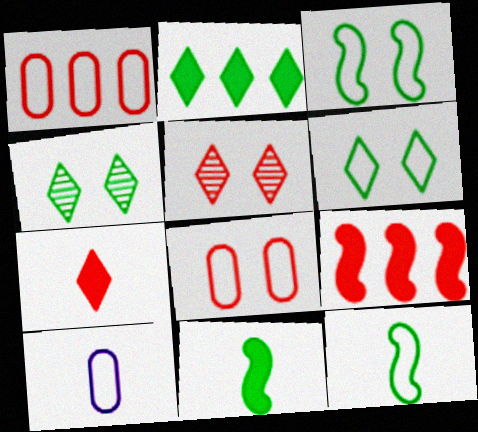[[4, 9, 10]]